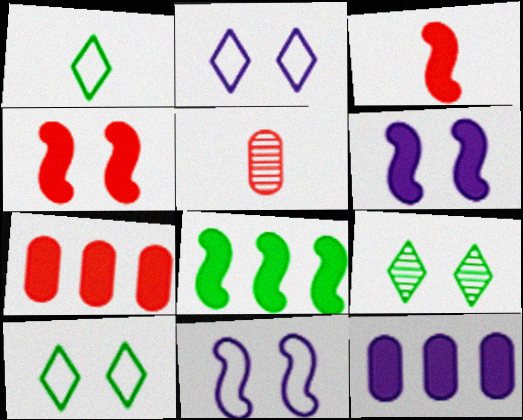[[2, 5, 8], 
[3, 6, 8]]